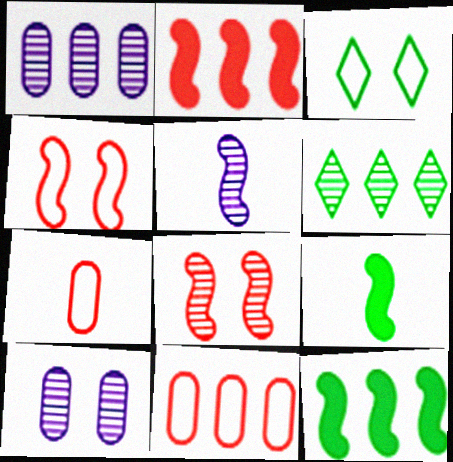[[4, 5, 12]]